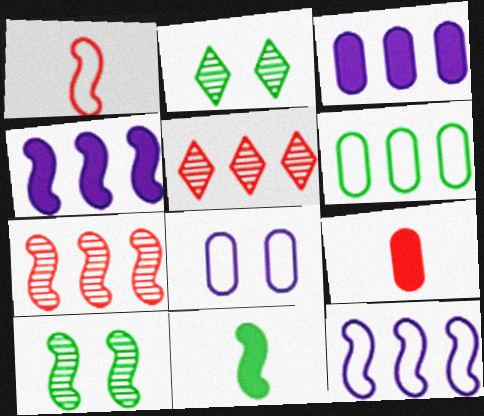[[1, 2, 3], 
[1, 4, 10], 
[2, 6, 11], 
[2, 9, 12], 
[4, 5, 6], 
[5, 8, 11]]